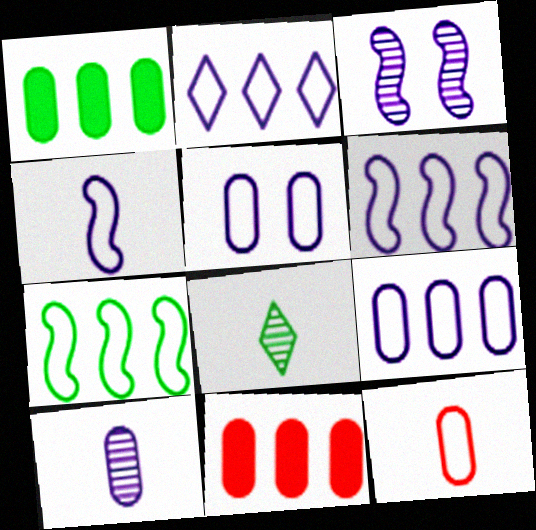[[2, 4, 5], 
[2, 6, 9]]